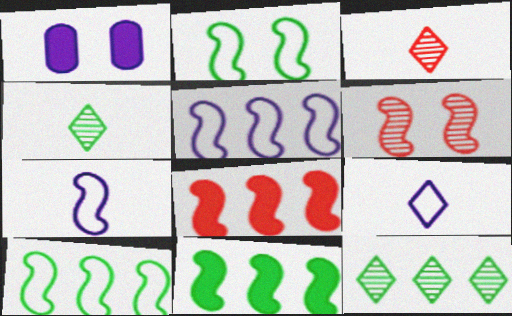[[1, 3, 10], 
[6, 7, 11]]